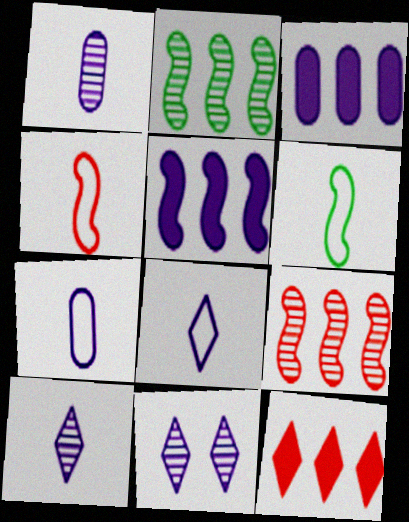[[5, 7, 11]]